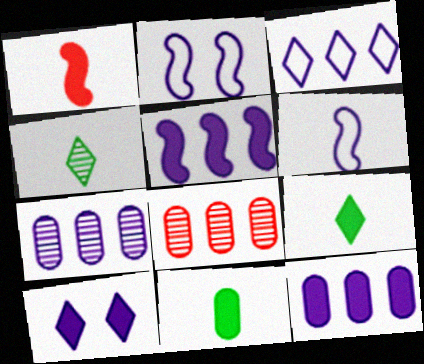[[2, 8, 9], 
[3, 5, 7], 
[6, 7, 10]]